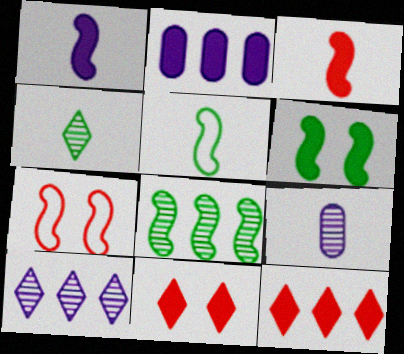[[1, 7, 8], 
[2, 4, 7], 
[5, 6, 8]]